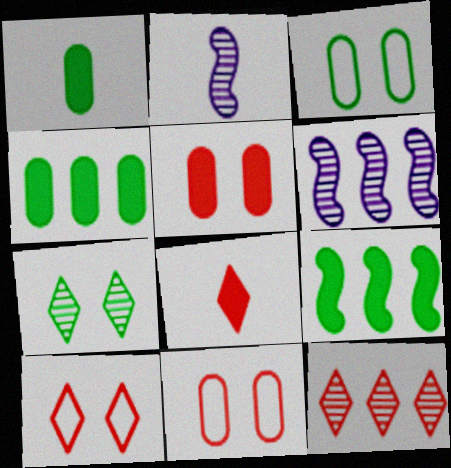[[1, 6, 10], 
[2, 4, 10], 
[3, 6, 8], 
[8, 10, 12]]